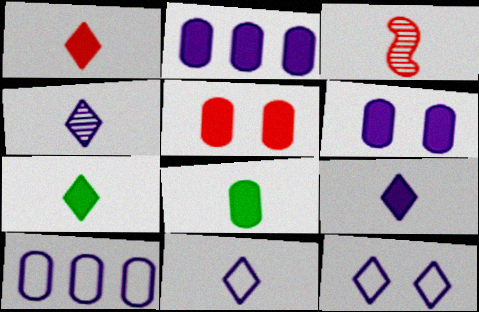[[1, 7, 9], 
[2, 5, 8], 
[3, 8, 11], 
[4, 9, 11]]